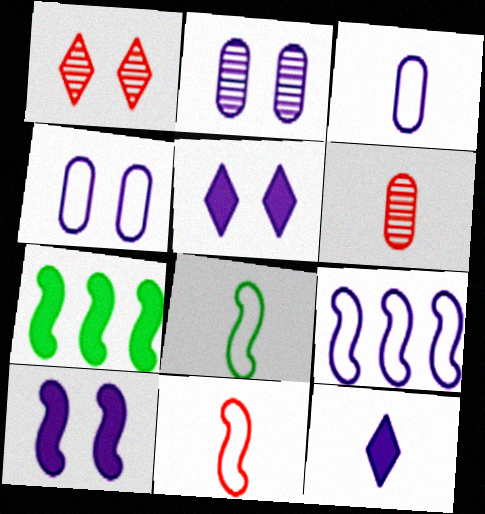[[1, 3, 7], 
[2, 9, 12], 
[6, 8, 12]]